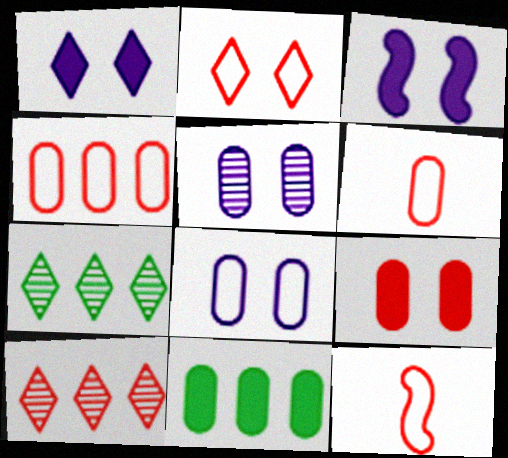[[2, 4, 12], 
[3, 6, 7], 
[5, 6, 11], 
[9, 10, 12]]